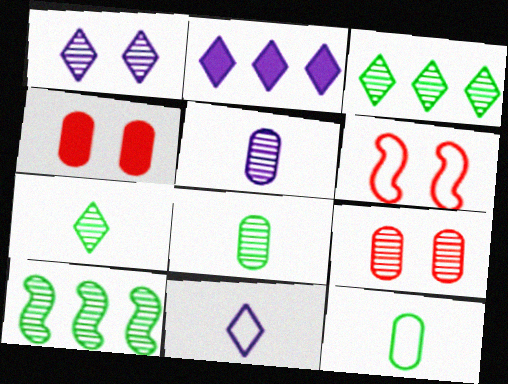[[1, 2, 11], 
[2, 6, 8], 
[4, 10, 11]]